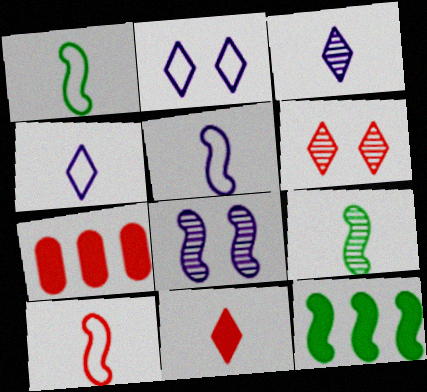[[1, 5, 10], 
[2, 7, 9], 
[6, 7, 10], 
[8, 10, 12]]